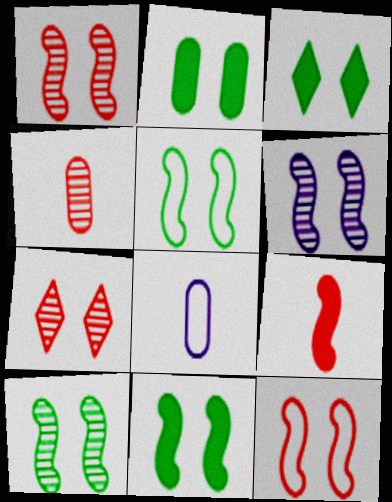[[1, 6, 10], 
[2, 3, 11], 
[5, 10, 11], 
[6, 11, 12]]